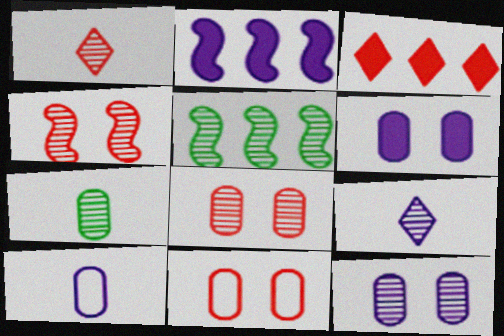[[1, 5, 12], 
[5, 8, 9]]